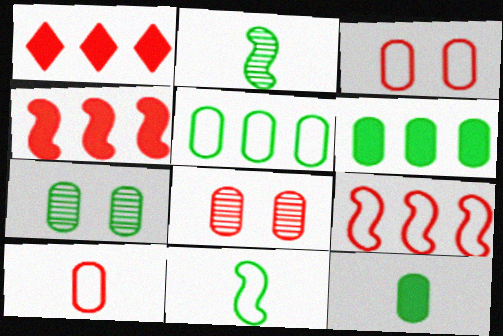[[5, 7, 12]]